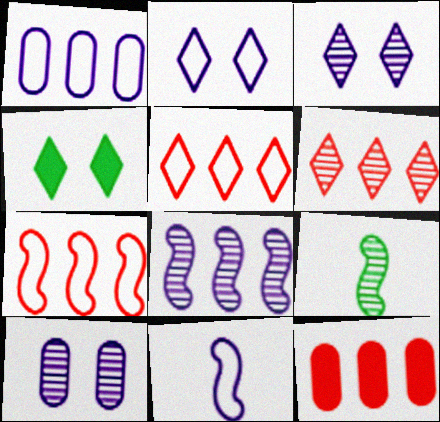[[1, 2, 11], 
[2, 9, 12], 
[6, 7, 12], 
[6, 9, 10]]